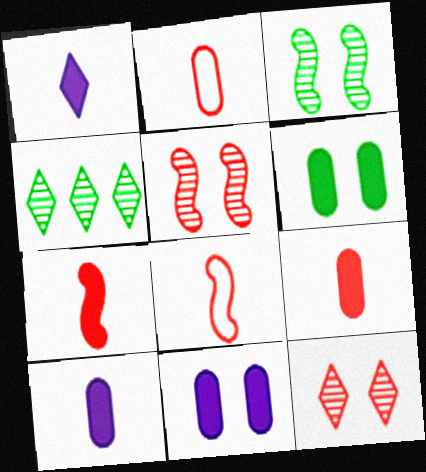[[4, 8, 11]]